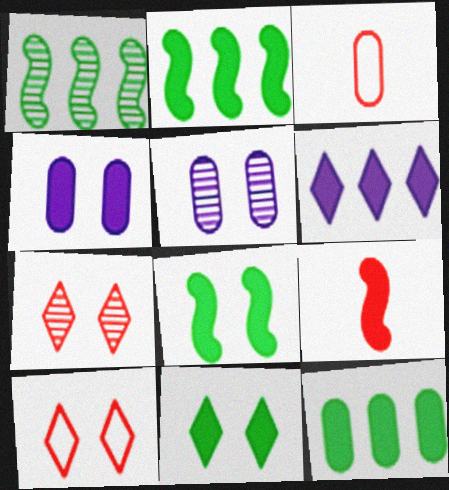[[3, 5, 12], 
[5, 8, 10]]